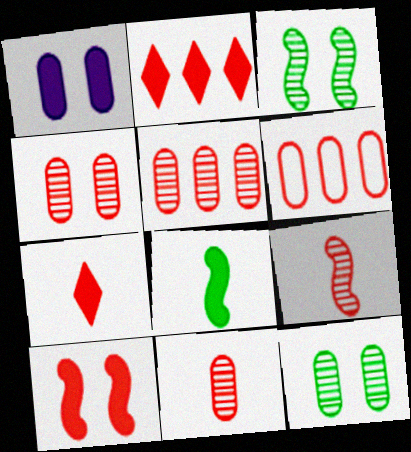[[1, 2, 8], 
[4, 5, 11]]